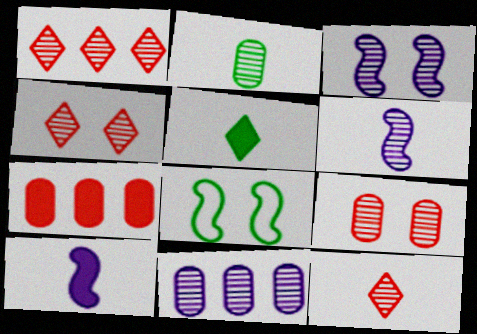[[1, 2, 3], 
[1, 4, 12], 
[2, 6, 12], 
[2, 9, 11]]